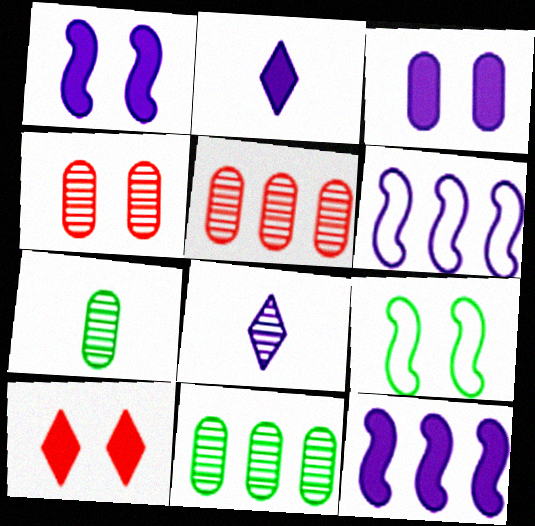[[2, 3, 12], 
[2, 5, 9], 
[3, 6, 8], 
[6, 7, 10]]